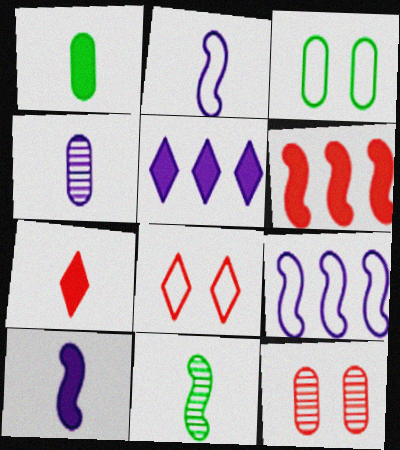[[1, 7, 10]]